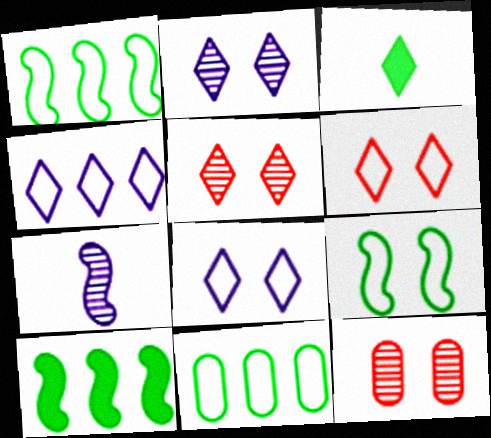[[3, 4, 5]]